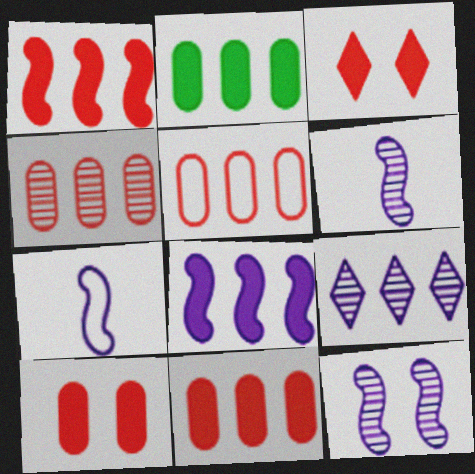[[4, 5, 11], 
[7, 8, 12]]